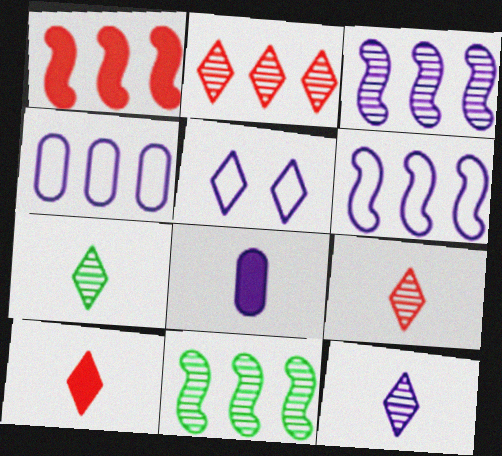[[1, 6, 11], 
[3, 5, 8], 
[7, 9, 12]]